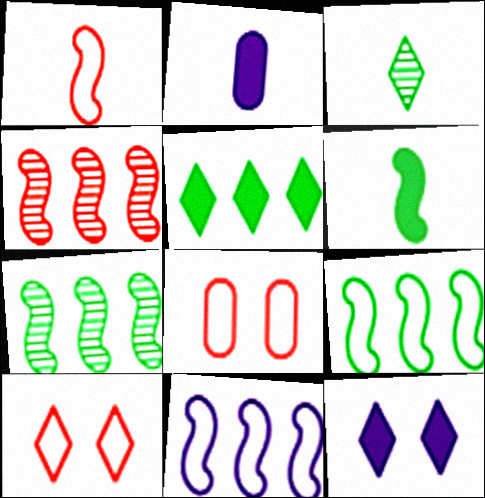[[1, 2, 3], 
[2, 7, 10]]